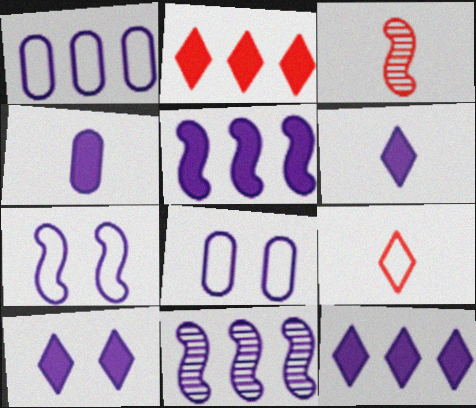[[1, 11, 12], 
[4, 5, 10], 
[6, 8, 11], 
[6, 10, 12]]